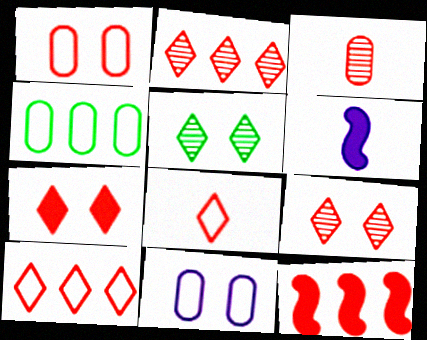[[2, 7, 8], 
[4, 6, 9]]